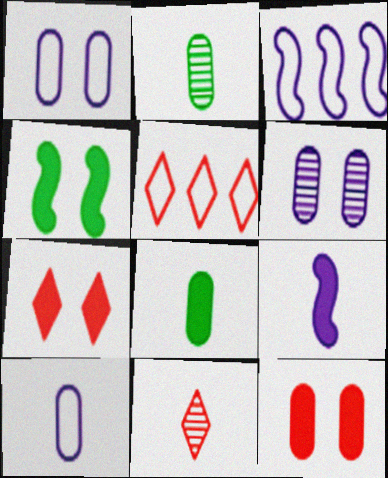[[2, 3, 7], 
[5, 7, 11]]